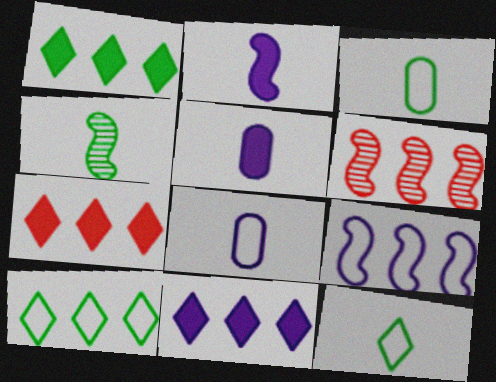[[1, 7, 11]]